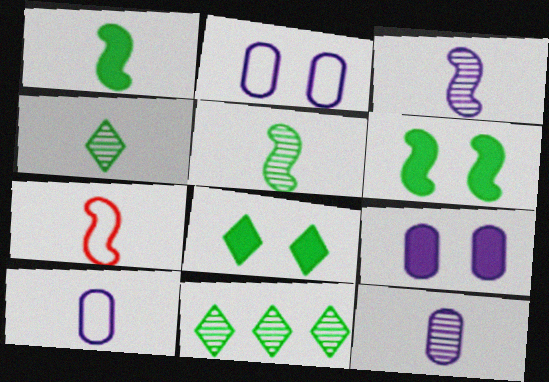[[1, 3, 7], 
[7, 9, 11]]